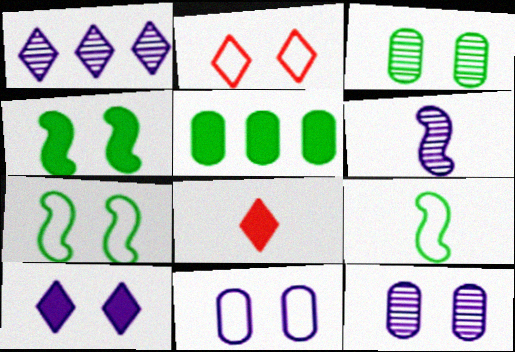[[1, 6, 12], 
[2, 4, 12], 
[2, 5, 6], 
[2, 7, 11]]